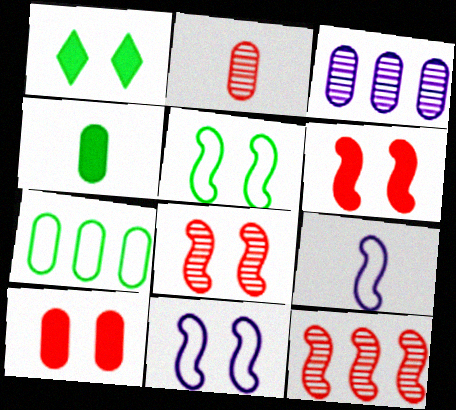[]